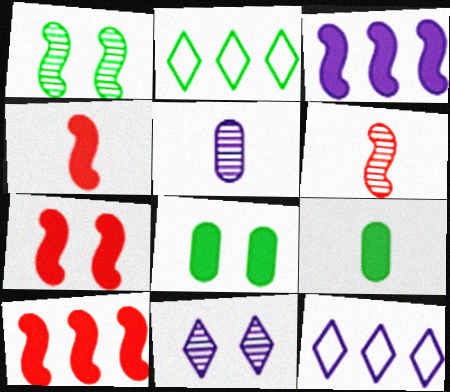[[1, 2, 9], 
[2, 5, 7], 
[4, 7, 10], 
[6, 8, 12]]